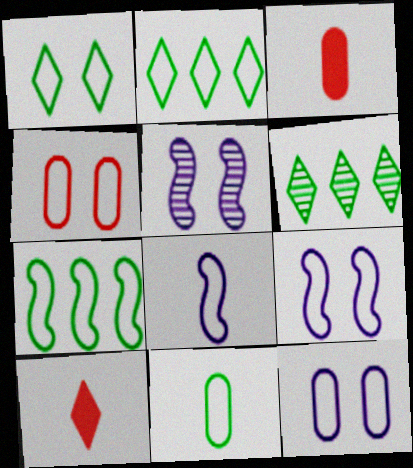[[1, 4, 9], 
[1, 7, 11], 
[2, 3, 5], 
[2, 4, 8], 
[3, 6, 9]]